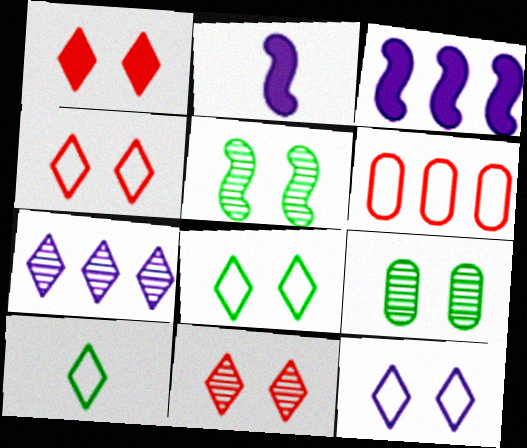[[1, 4, 11], 
[1, 7, 10], 
[4, 8, 12]]